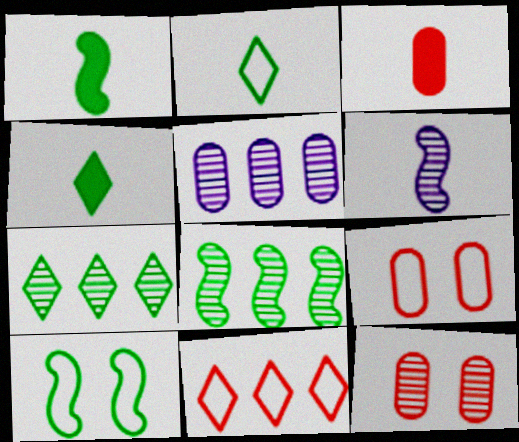[[1, 8, 10], 
[2, 3, 6], 
[6, 7, 12]]